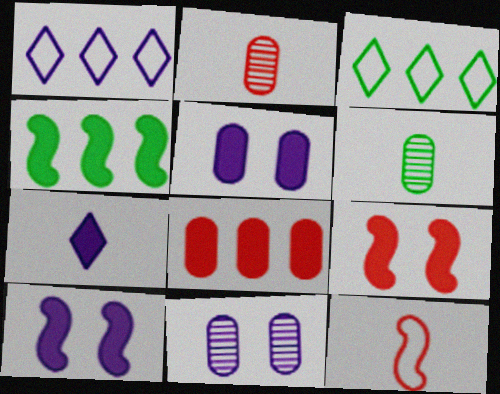[[1, 6, 9], 
[2, 3, 10], 
[6, 7, 12]]